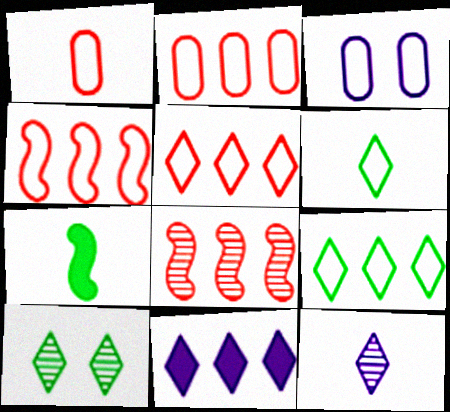[[1, 7, 12], 
[2, 4, 5], 
[3, 4, 6]]